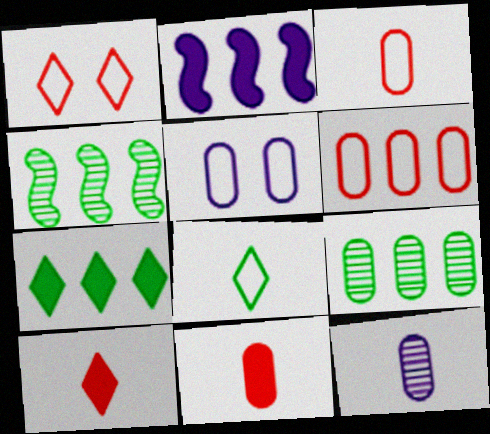[[4, 5, 10], 
[5, 9, 11]]